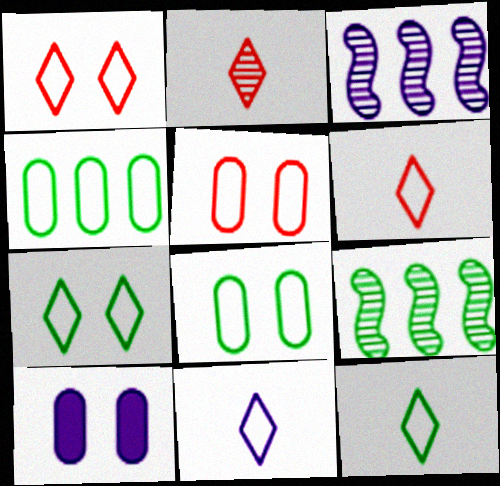[[3, 10, 11], 
[6, 9, 10], 
[6, 11, 12]]